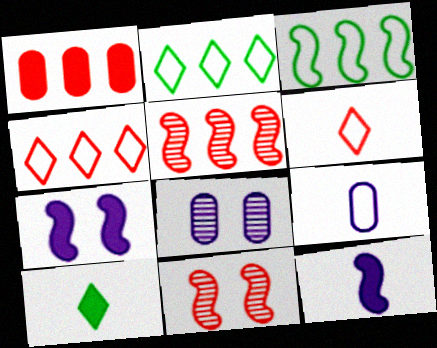[[1, 4, 5], 
[1, 6, 11], 
[1, 7, 10], 
[3, 11, 12]]